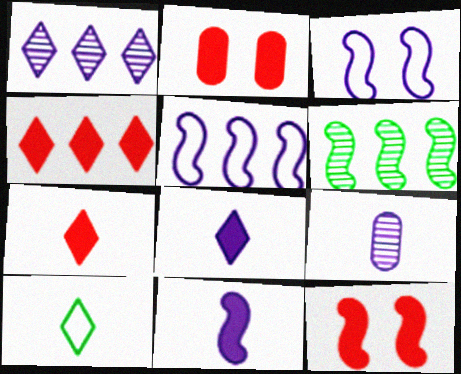[]